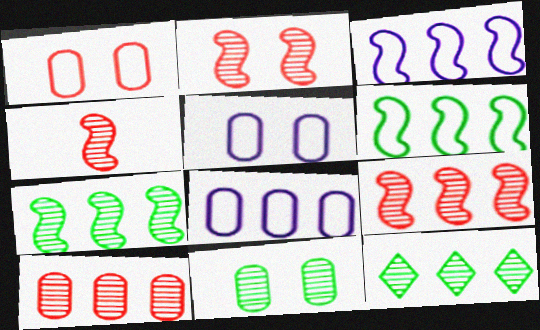[[2, 4, 9]]